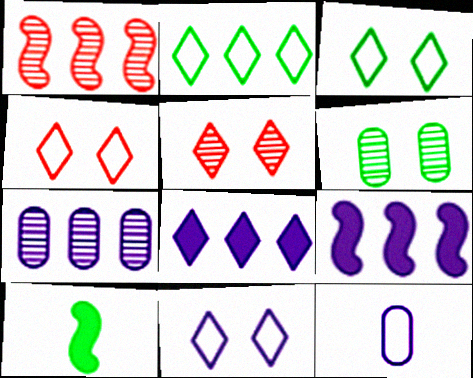[[2, 6, 10], 
[3, 4, 11], 
[4, 7, 10]]